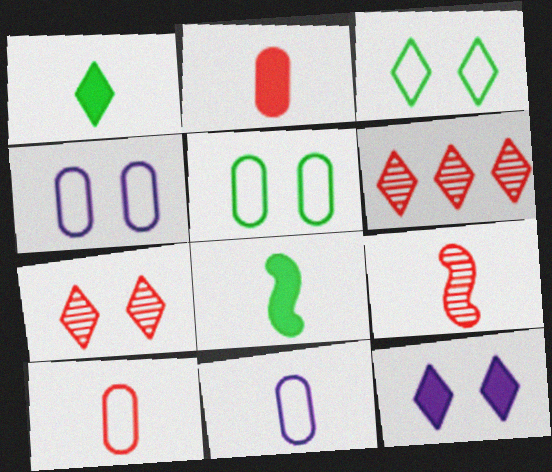[[1, 9, 11], 
[3, 7, 12], 
[4, 6, 8]]